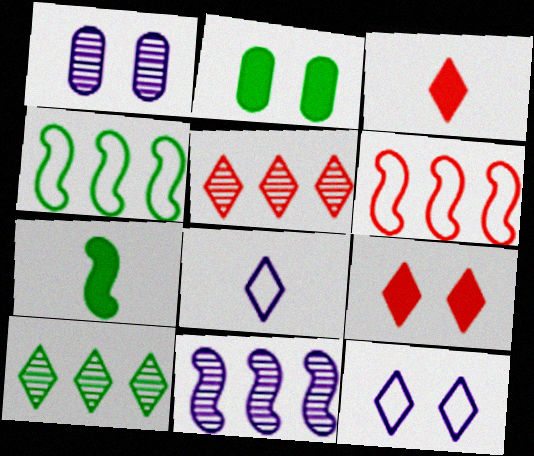[[1, 3, 4], 
[3, 10, 12], 
[8, 9, 10]]